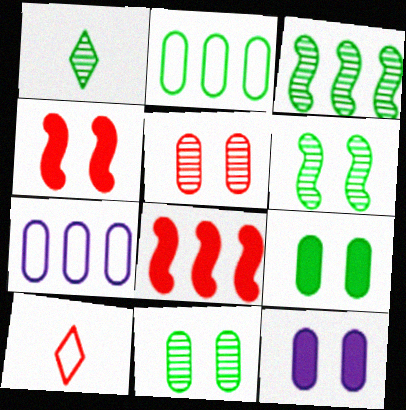[[1, 3, 11], 
[1, 4, 7], 
[3, 10, 12], 
[5, 8, 10]]